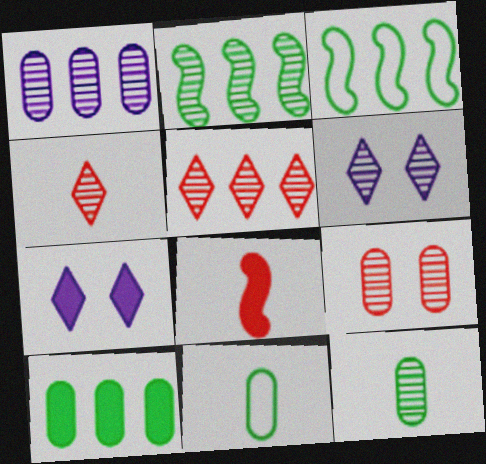[[1, 2, 5], 
[1, 9, 12], 
[7, 8, 10]]